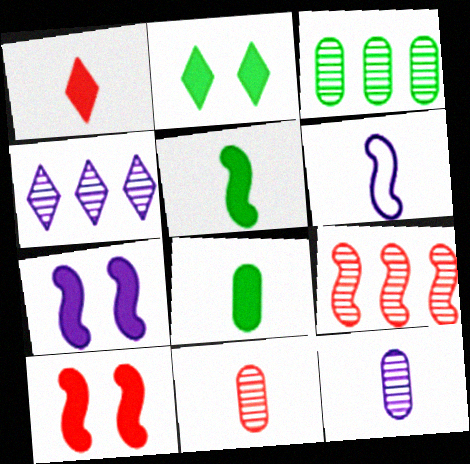[[3, 4, 9]]